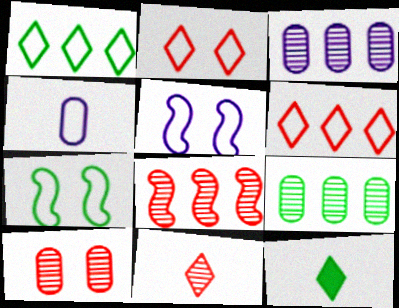[[4, 6, 7], 
[7, 9, 12], 
[8, 10, 11]]